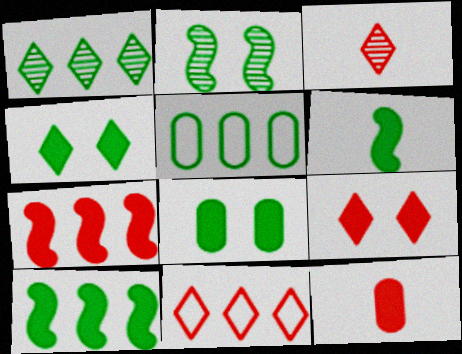[[1, 5, 10], 
[3, 9, 11], 
[7, 9, 12]]